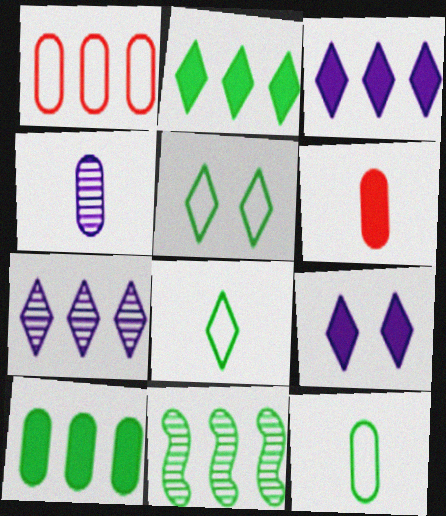[[1, 3, 11], 
[4, 6, 12]]